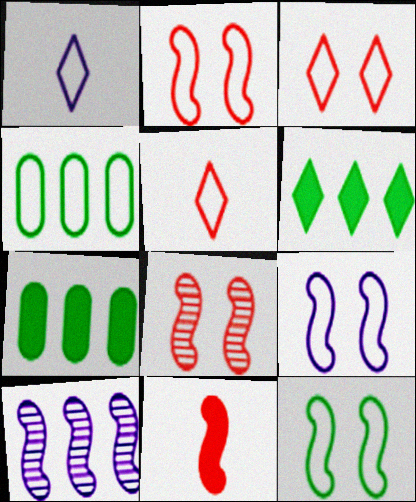[[1, 2, 4], 
[1, 7, 8], 
[2, 9, 12], 
[4, 5, 9], 
[10, 11, 12]]